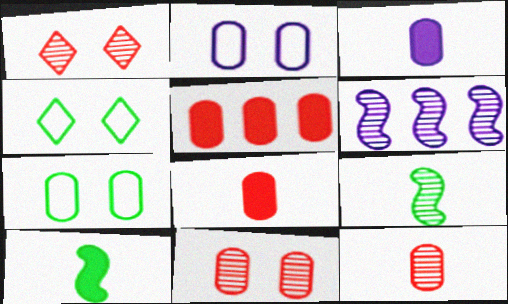[[4, 6, 8]]